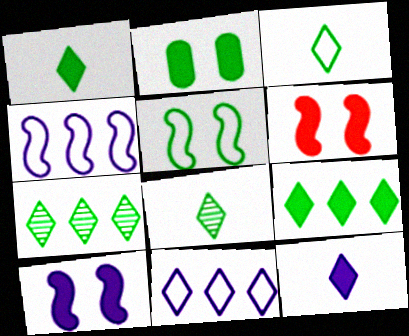[[1, 3, 8]]